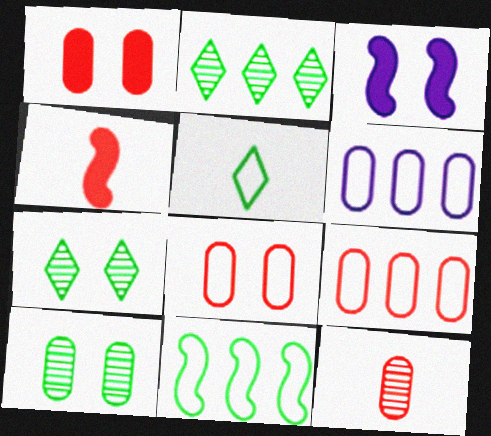[[1, 9, 12], 
[3, 7, 8], 
[4, 6, 7]]